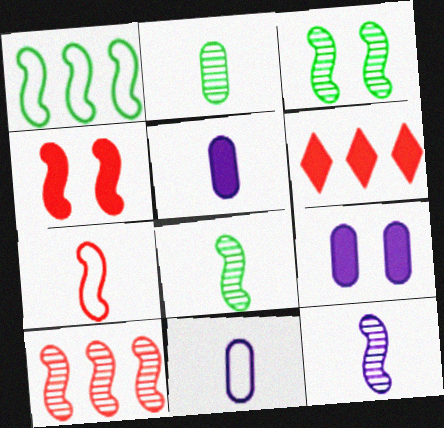[[1, 4, 12], 
[3, 6, 11], 
[3, 10, 12], 
[4, 7, 10]]